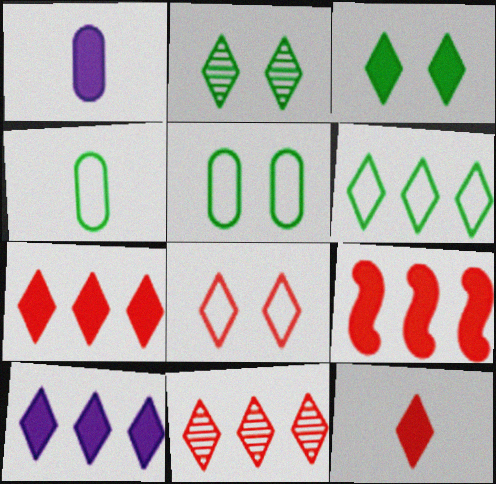[[1, 3, 9], 
[3, 10, 12], 
[6, 10, 11], 
[8, 11, 12]]